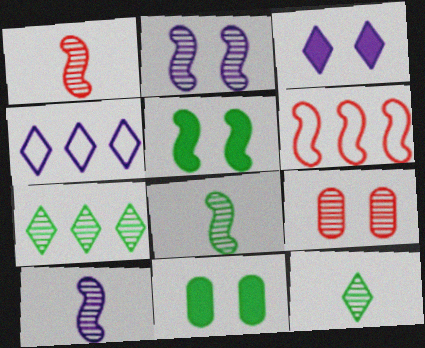[[1, 4, 11], 
[1, 8, 10], 
[5, 6, 10], 
[7, 9, 10]]